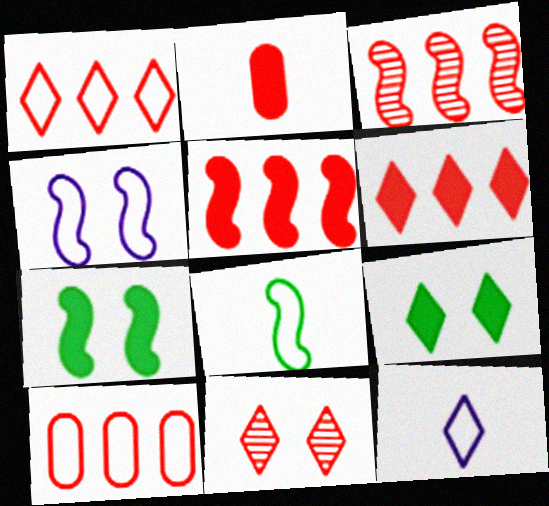[[3, 6, 10]]